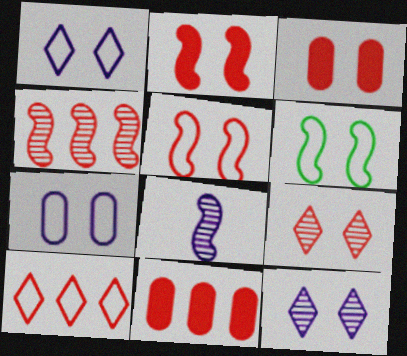[[3, 5, 9], 
[3, 6, 12], 
[4, 10, 11]]